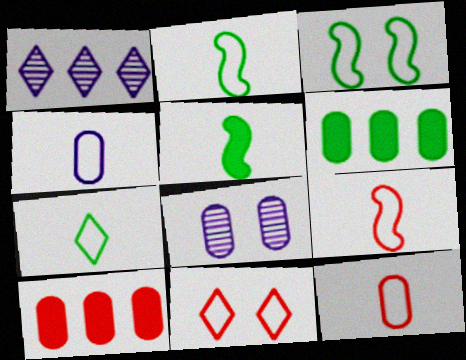[[4, 7, 9], 
[6, 8, 12]]